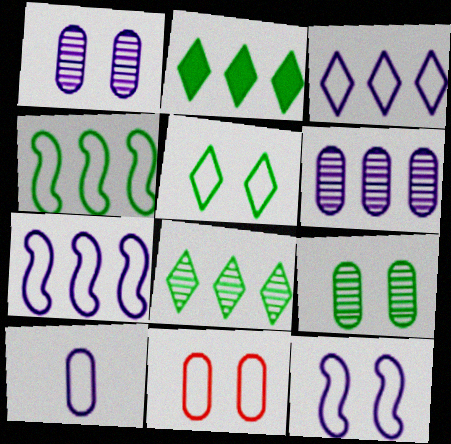[[3, 10, 12], 
[5, 11, 12]]